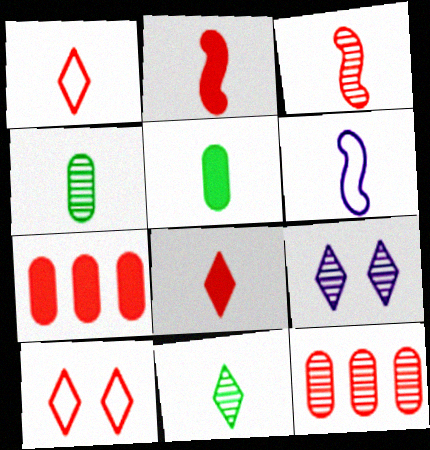[[2, 10, 12], 
[3, 7, 10], 
[4, 6, 8]]